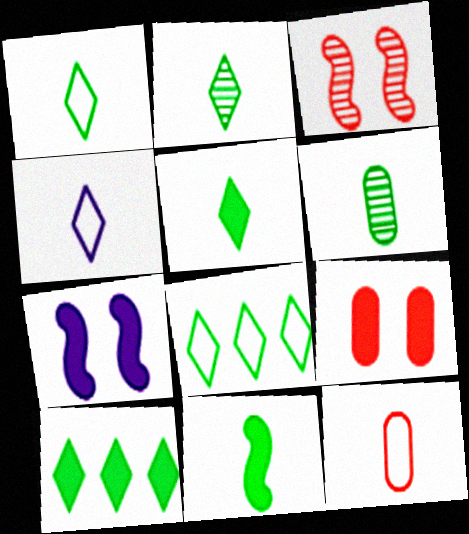[[1, 2, 5], 
[1, 6, 11]]